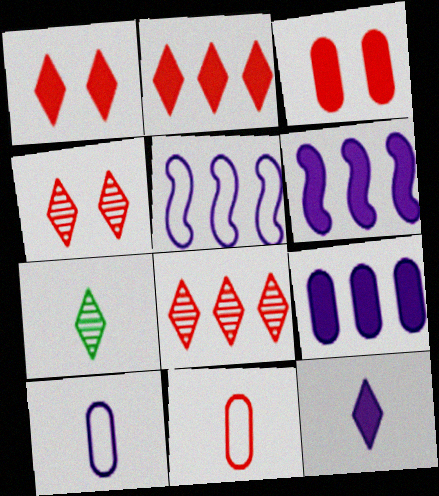[[3, 5, 7]]